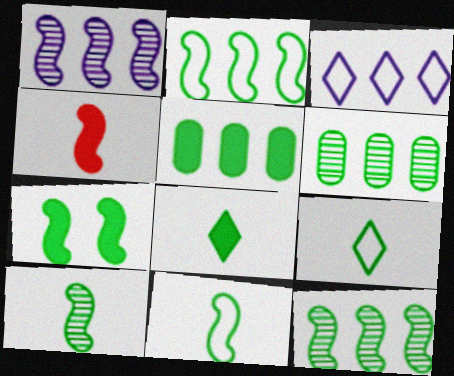[[2, 7, 10], 
[5, 7, 8], 
[6, 7, 9], 
[7, 11, 12]]